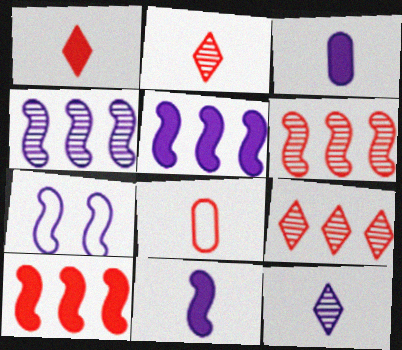[[4, 7, 11]]